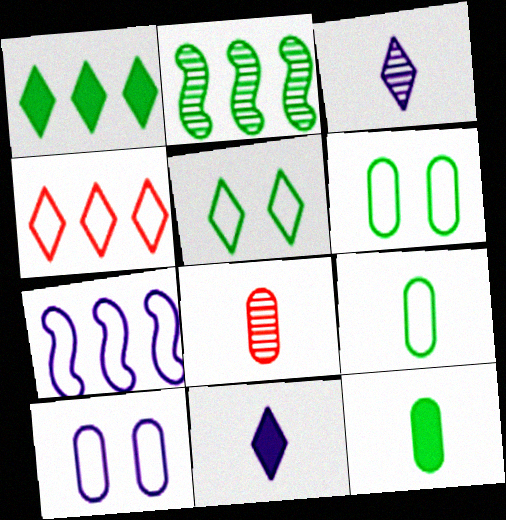[[2, 5, 12]]